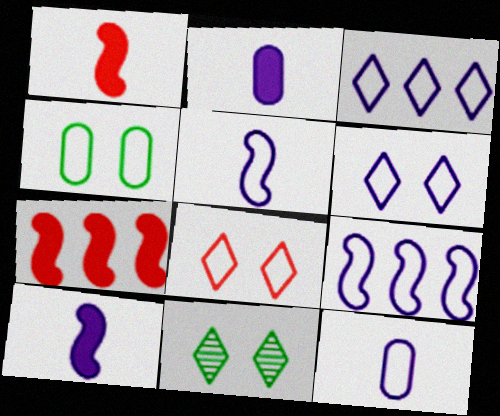[[6, 9, 12], 
[7, 11, 12]]